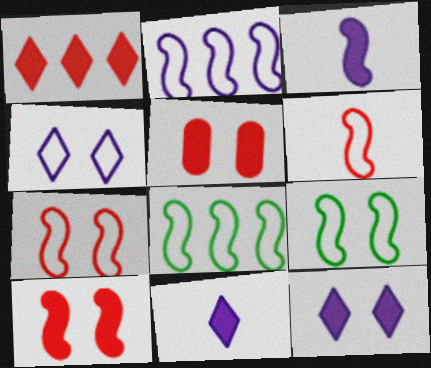[[2, 6, 9]]